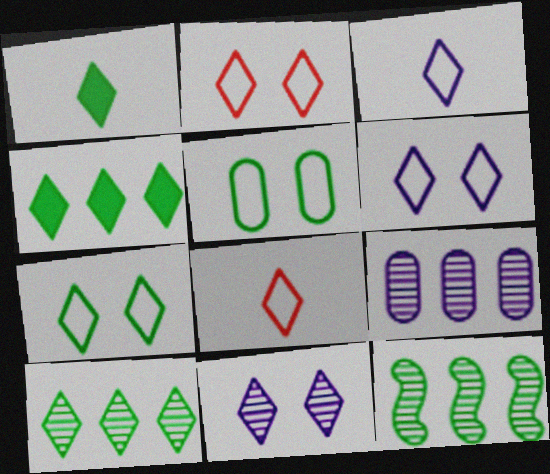[[1, 5, 12], 
[1, 7, 10], 
[2, 6, 7], 
[4, 8, 11]]